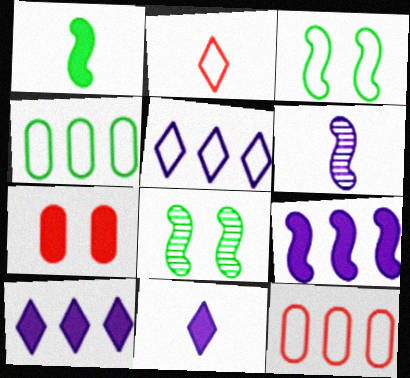[[1, 7, 10], 
[8, 11, 12]]